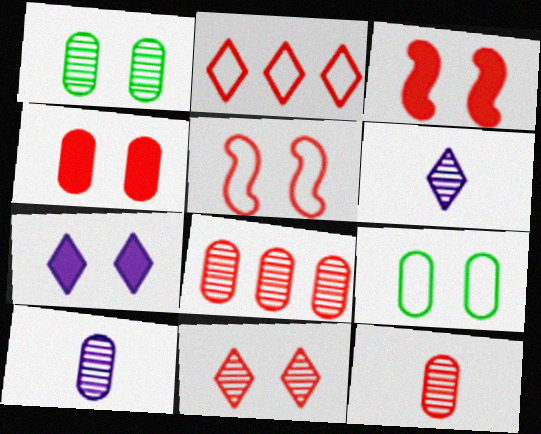[[1, 5, 7], 
[1, 8, 10], 
[2, 3, 12], 
[4, 5, 11]]